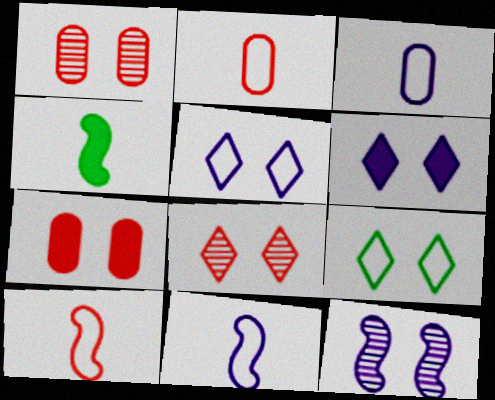[[6, 8, 9], 
[7, 9, 12]]